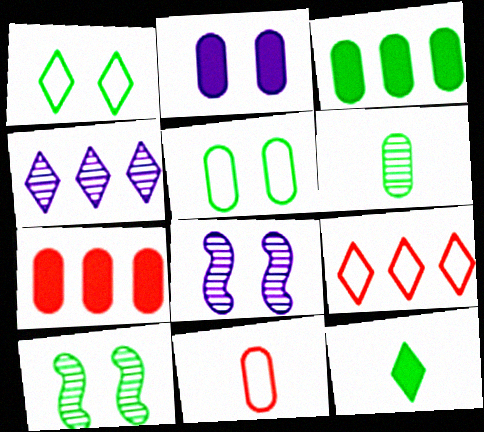[[3, 5, 6]]